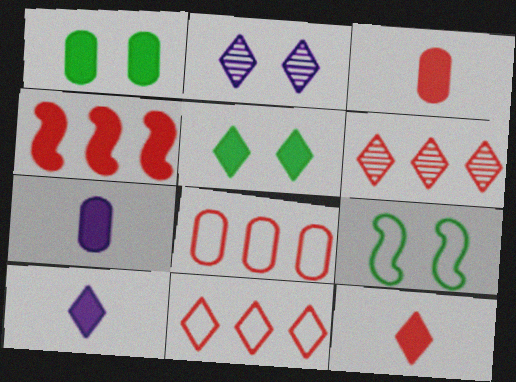[[1, 4, 10], 
[4, 5, 7], 
[4, 6, 8], 
[6, 7, 9]]